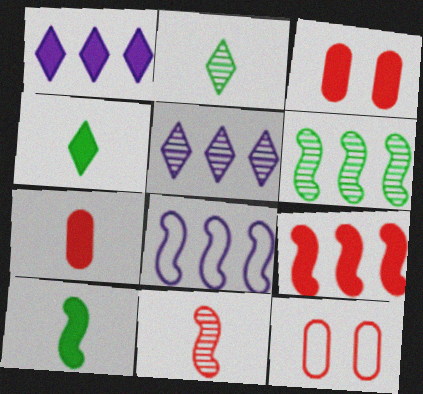[[1, 3, 10], 
[2, 3, 8], 
[5, 10, 12], 
[6, 8, 9]]